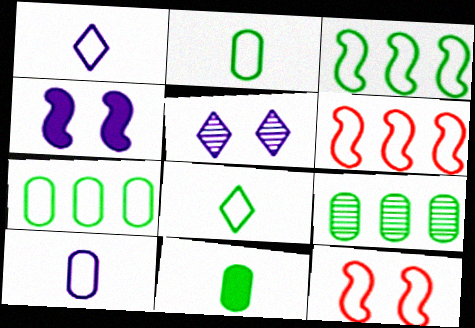[[1, 7, 12], 
[5, 6, 11]]